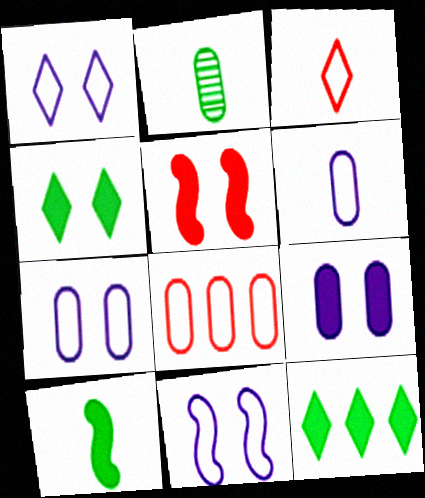[[1, 7, 11], 
[2, 8, 9], 
[4, 5, 9]]